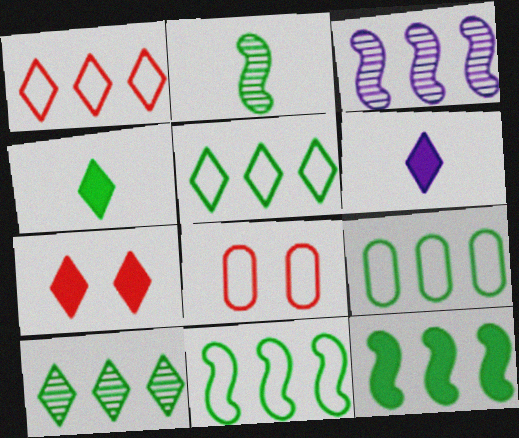[[3, 4, 8], 
[5, 9, 11], 
[9, 10, 12]]